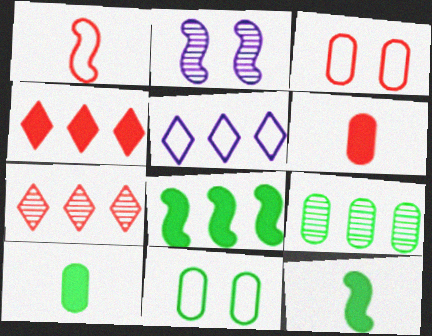[[1, 2, 8], 
[1, 5, 11], 
[9, 10, 11]]